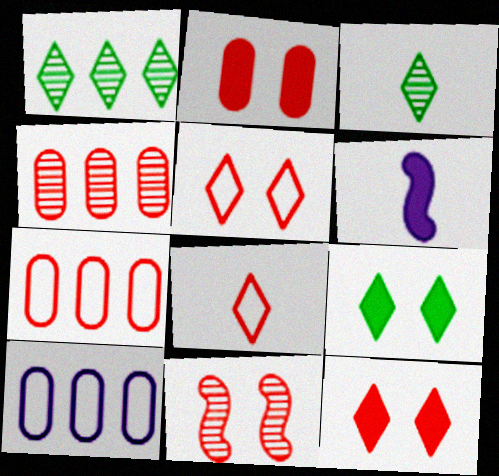[[2, 5, 11]]